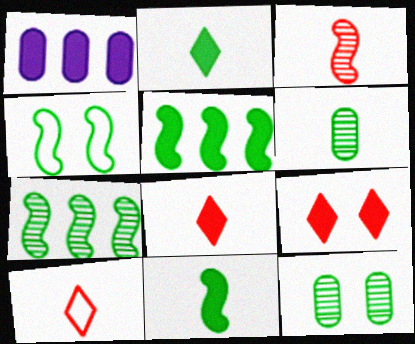[[1, 9, 11], 
[4, 7, 11]]